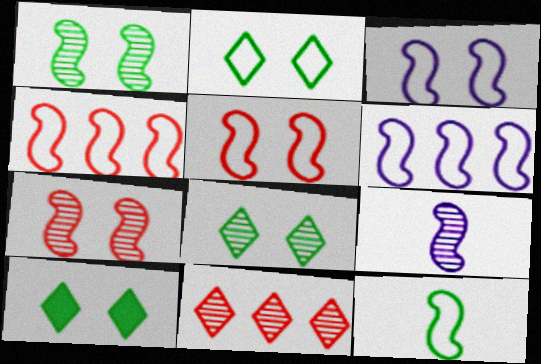[[2, 8, 10], 
[3, 4, 12], 
[5, 6, 12]]